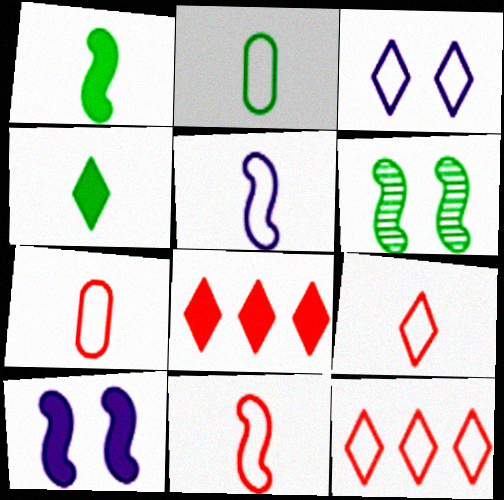[[2, 5, 9], 
[7, 9, 11]]